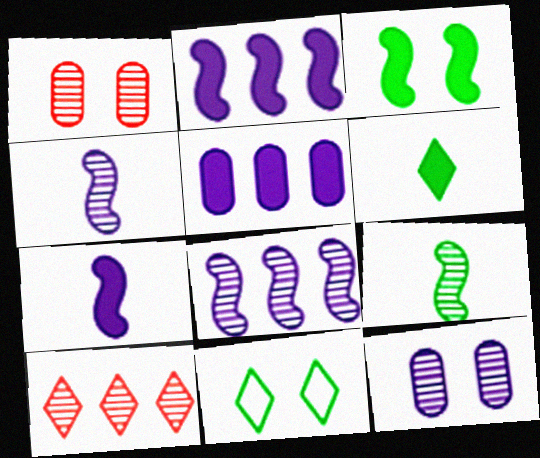[[9, 10, 12]]